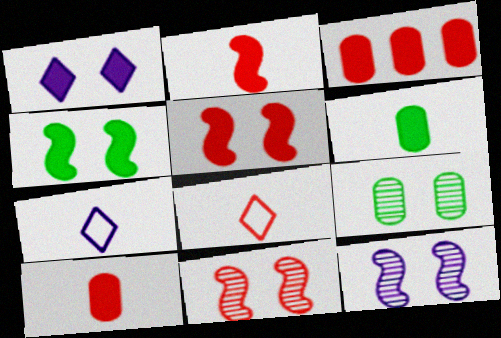[[3, 8, 11]]